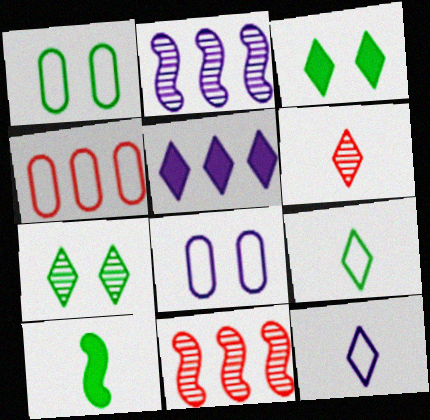[]